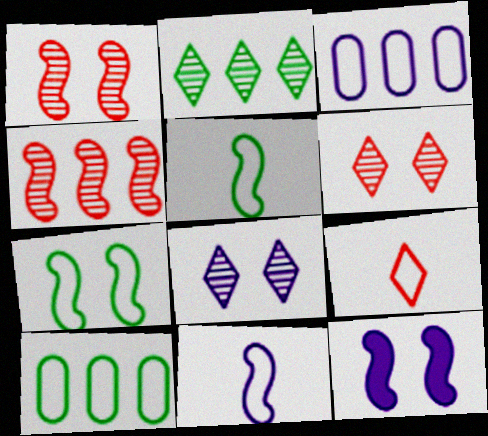[[1, 7, 12], 
[3, 7, 9], 
[4, 5, 12]]